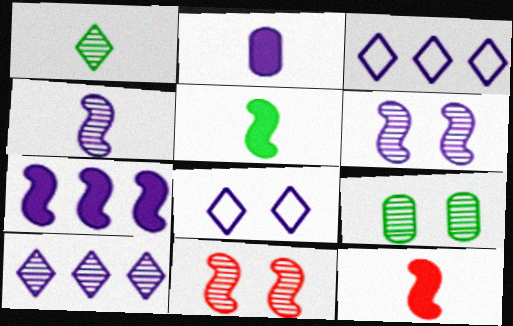[[2, 3, 6], 
[3, 9, 12]]